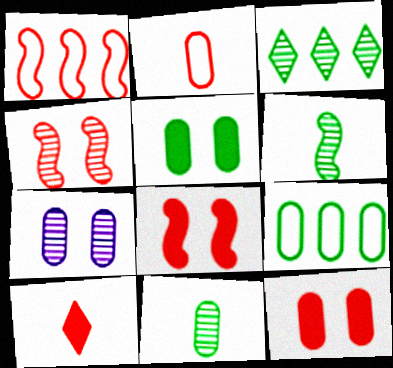[[5, 9, 11]]